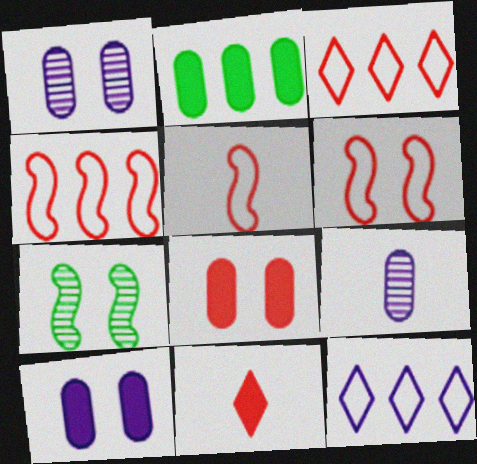[[4, 5, 6]]